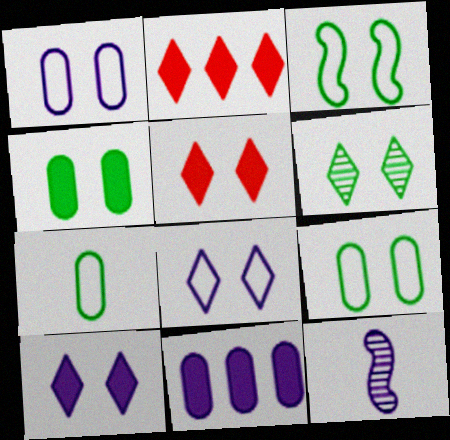[[2, 9, 12], 
[3, 4, 6], 
[5, 6, 8], 
[8, 11, 12]]